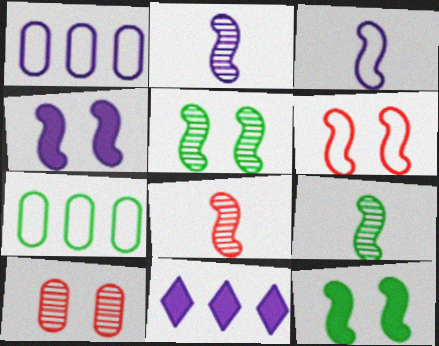[[2, 8, 9], 
[4, 5, 6]]